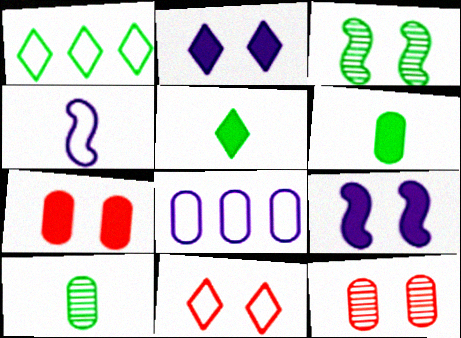[[1, 3, 6], 
[6, 8, 12], 
[7, 8, 10]]